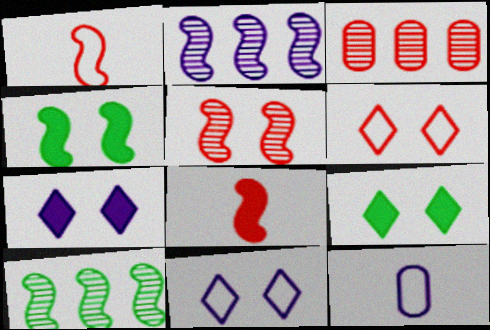[[1, 2, 4], 
[2, 7, 12], 
[3, 6, 8]]